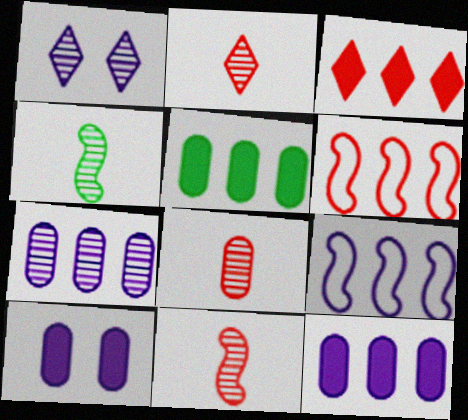[[2, 8, 11]]